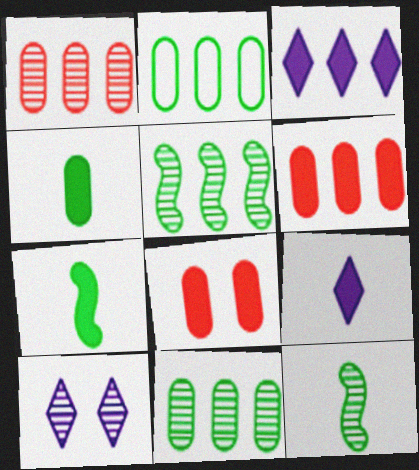[[1, 10, 12], 
[3, 7, 8]]